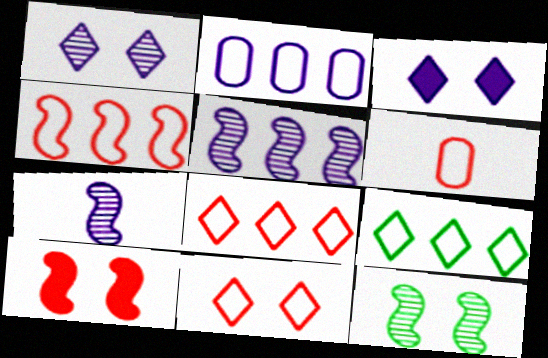[[2, 3, 7], 
[2, 4, 9], 
[4, 6, 11]]